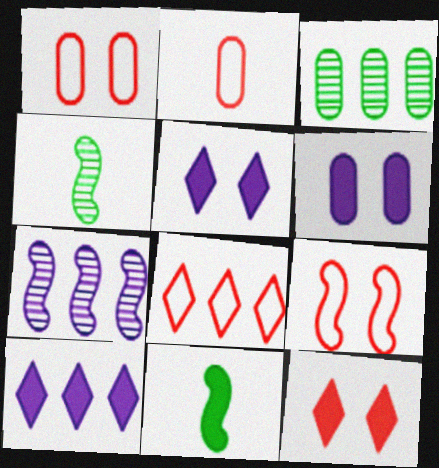[[1, 4, 10], 
[2, 3, 6], 
[2, 8, 9], 
[4, 6, 8], 
[7, 9, 11]]